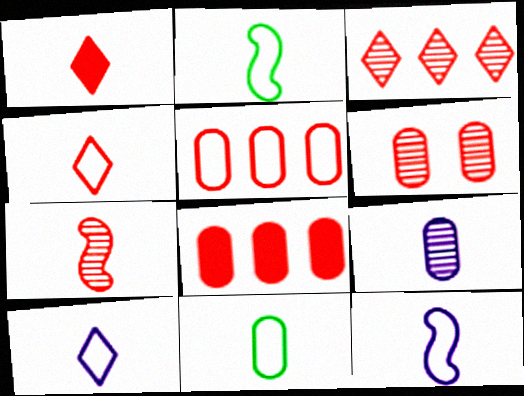[[1, 2, 9], 
[3, 6, 7], 
[4, 11, 12]]